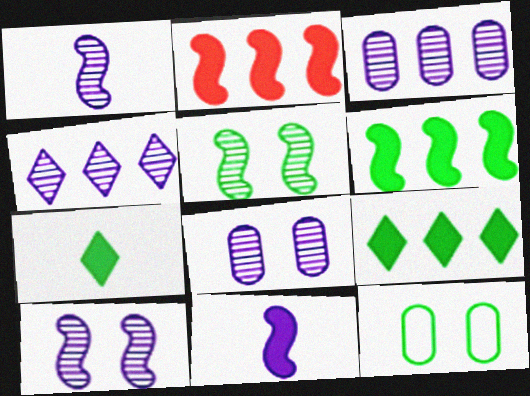[[1, 4, 8]]